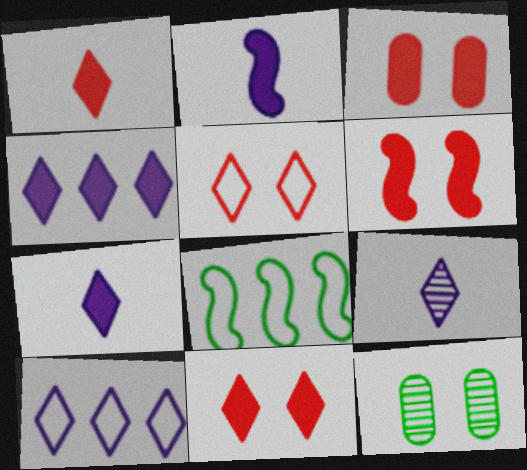[[3, 6, 11], 
[3, 8, 9]]